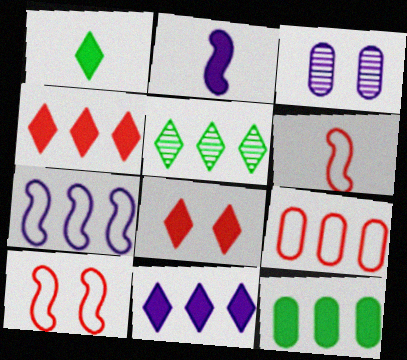[[1, 8, 11], 
[2, 8, 12]]